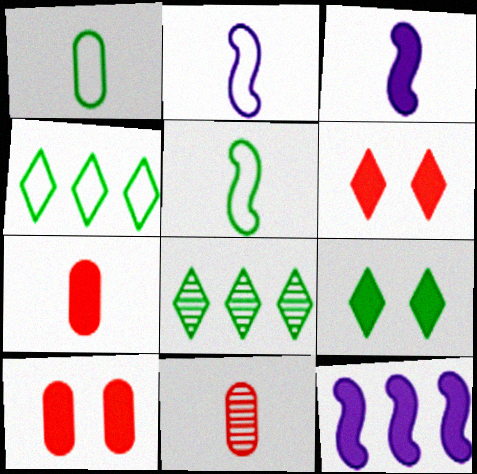[[2, 8, 10], 
[7, 9, 12]]